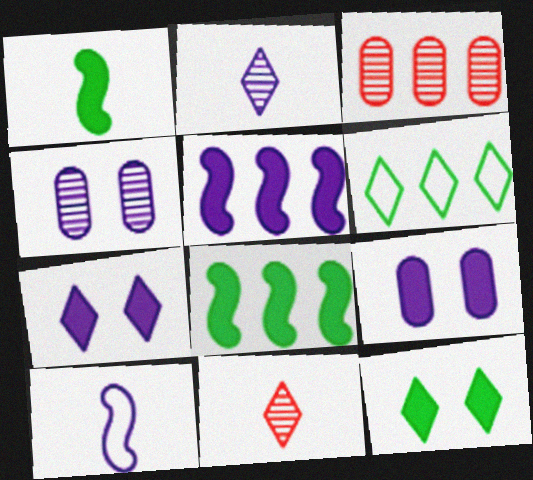[[3, 5, 6], 
[3, 10, 12], 
[6, 7, 11]]